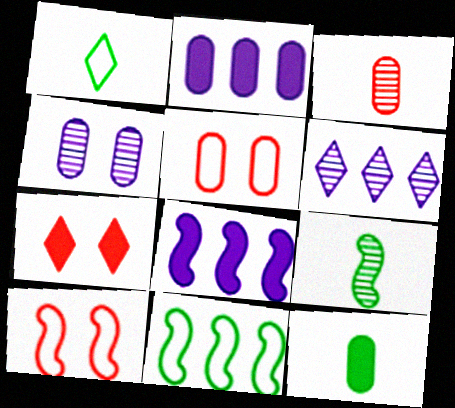[[1, 6, 7], 
[1, 9, 12], 
[6, 10, 12], 
[7, 8, 12], 
[8, 9, 10]]